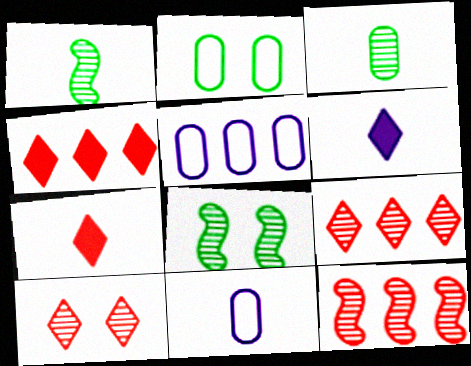[[1, 7, 11], 
[2, 6, 12], 
[4, 8, 11], 
[5, 7, 8]]